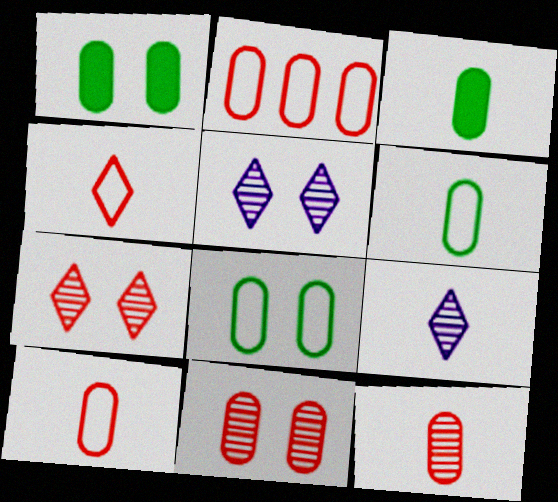[]